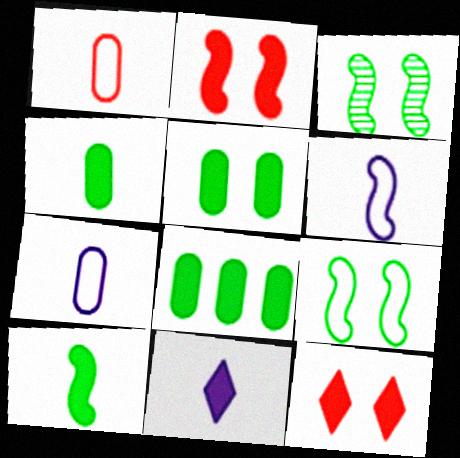[[2, 8, 11], 
[4, 5, 8]]